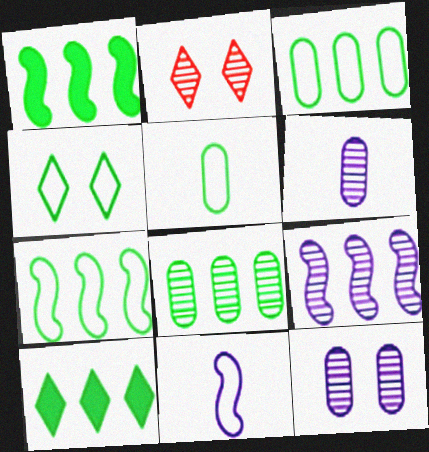[[4, 5, 7], 
[7, 8, 10]]